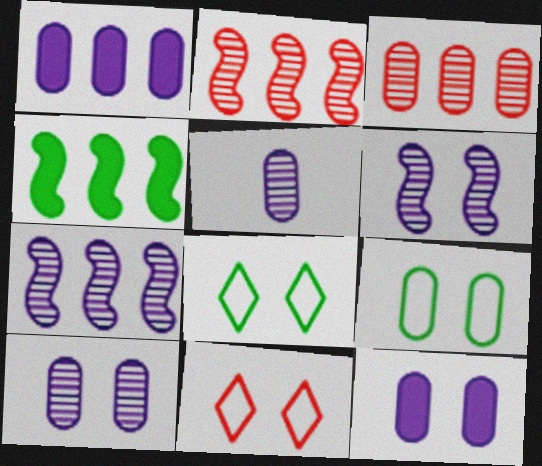[[4, 5, 11]]